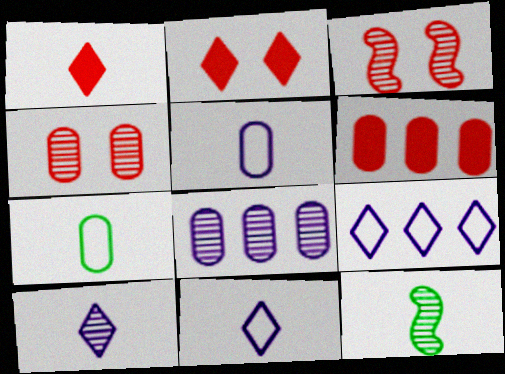[[1, 5, 12]]